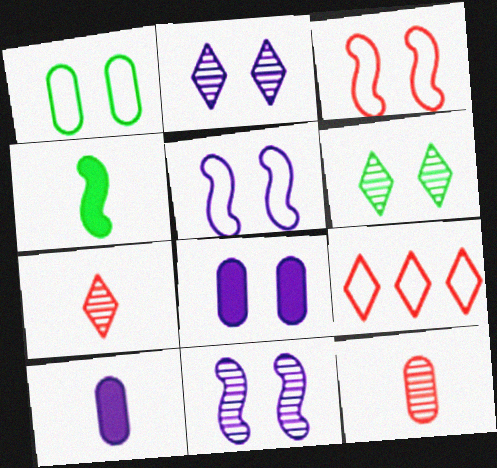[[2, 5, 8], 
[3, 6, 8]]